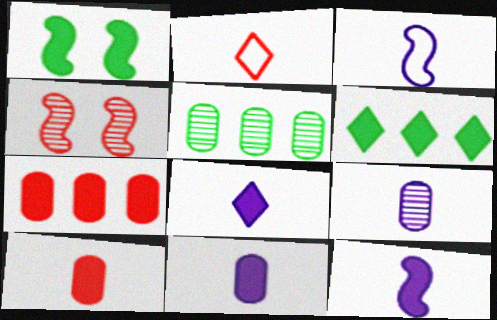[[1, 7, 8], 
[2, 4, 7], 
[3, 8, 9], 
[8, 11, 12]]